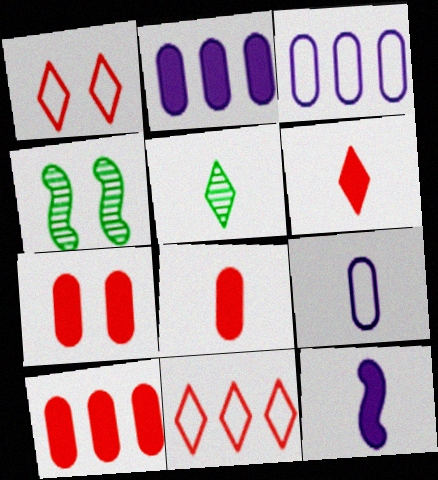[[3, 4, 6], 
[7, 8, 10]]